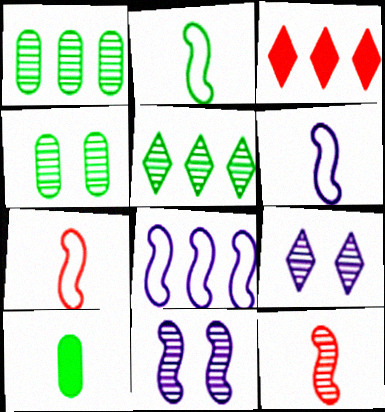[[1, 3, 8], 
[1, 9, 12], 
[2, 6, 7], 
[3, 4, 6]]